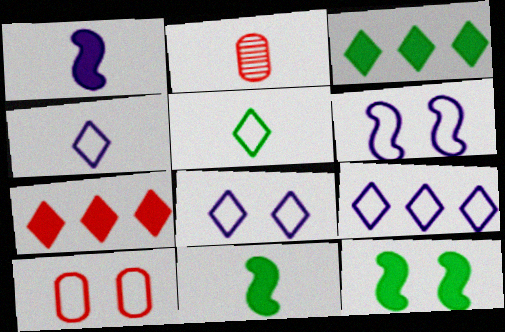[[1, 2, 5], 
[2, 3, 6], 
[2, 4, 11], 
[2, 9, 12], 
[4, 8, 9]]